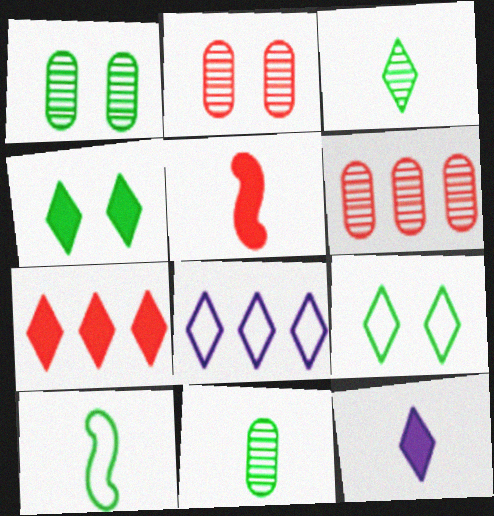[[1, 5, 8], 
[4, 7, 12]]